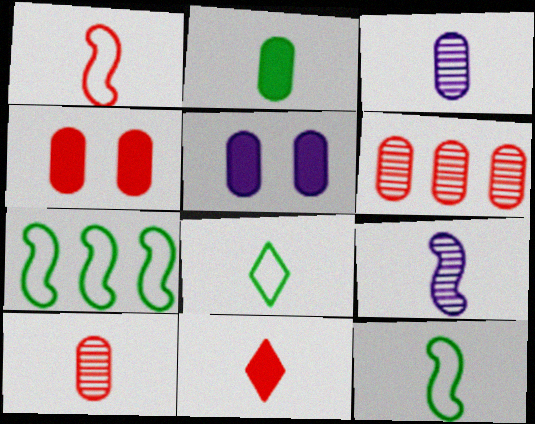[[1, 10, 11], 
[3, 11, 12]]